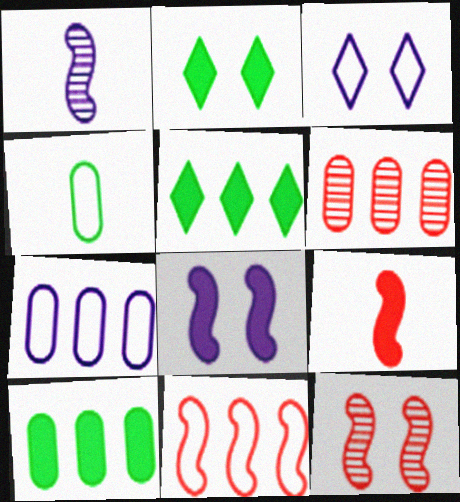[[3, 4, 11], 
[6, 7, 10], 
[9, 11, 12]]